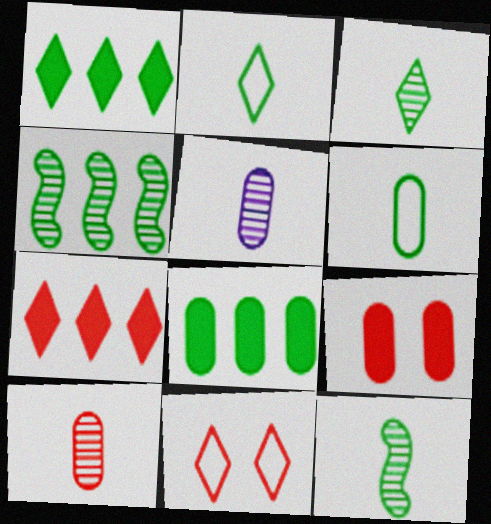[]